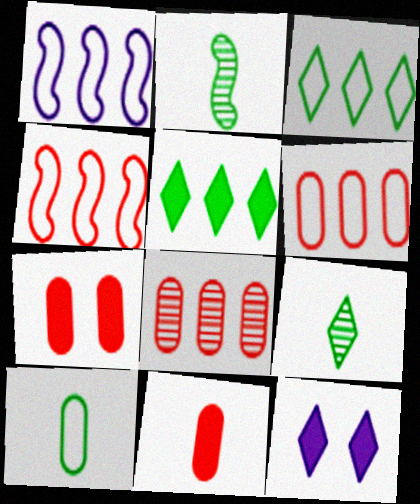[[1, 3, 6], 
[1, 5, 8], 
[1, 7, 9], 
[2, 6, 12]]